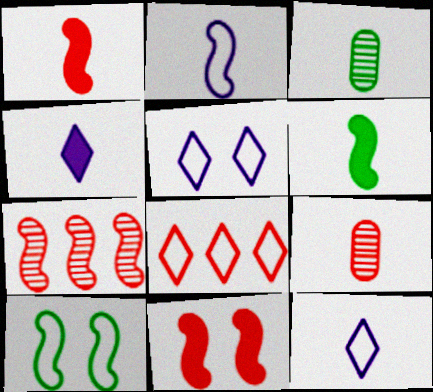[[1, 3, 12], 
[6, 9, 12], 
[8, 9, 11]]